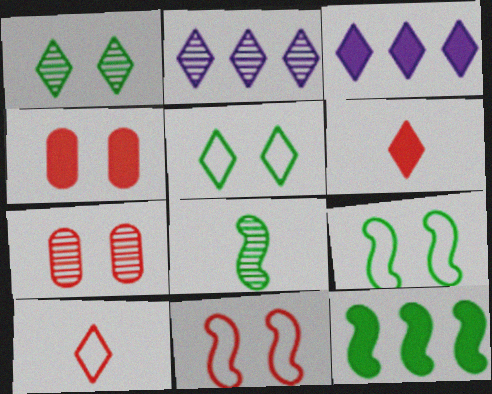[[1, 3, 10], 
[2, 5, 6], 
[2, 7, 8], 
[8, 9, 12]]